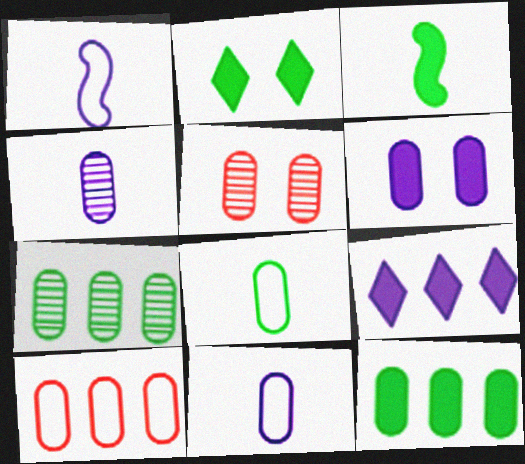[[2, 3, 12], 
[4, 5, 7], 
[5, 11, 12]]